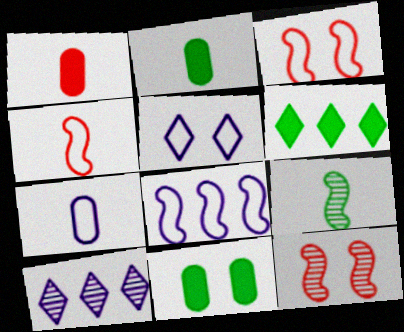[[2, 3, 10], 
[4, 10, 11], 
[5, 7, 8], 
[5, 11, 12], 
[6, 7, 12]]